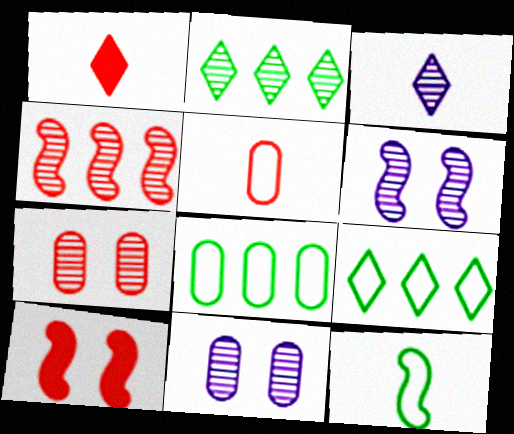[[1, 6, 8], 
[3, 8, 10]]